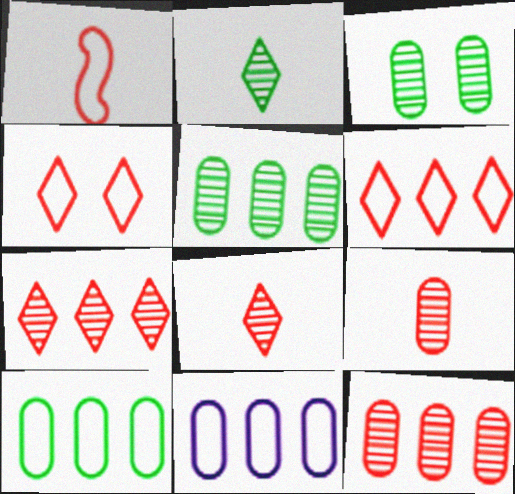[]